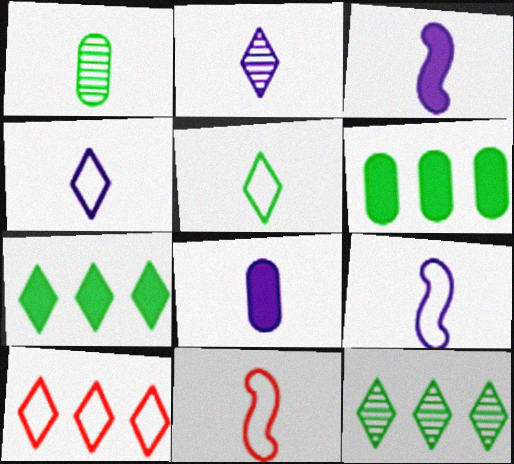[[2, 8, 9]]